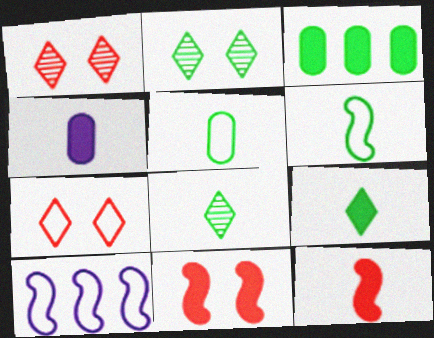[[2, 3, 6], 
[4, 9, 12], 
[5, 7, 10]]